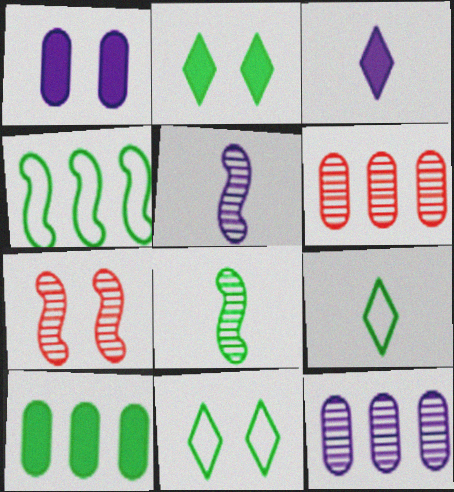[[1, 7, 11], 
[8, 10, 11]]